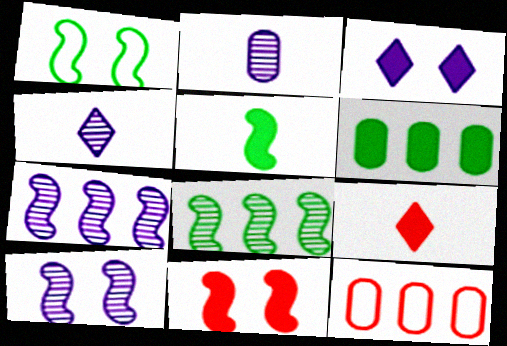[[1, 5, 8], 
[1, 10, 11]]